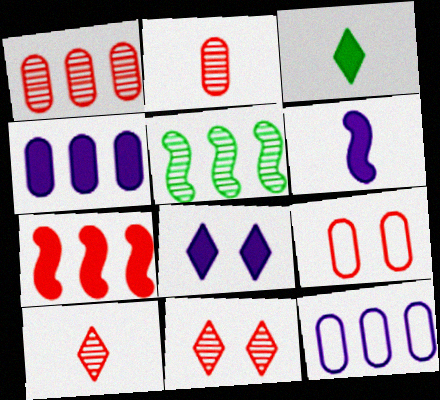[[4, 6, 8], 
[7, 9, 10]]